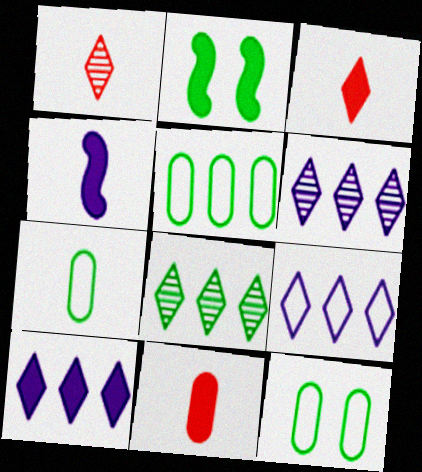[[1, 4, 7], 
[2, 7, 8], 
[2, 10, 11], 
[5, 7, 12], 
[6, 9, 10]]